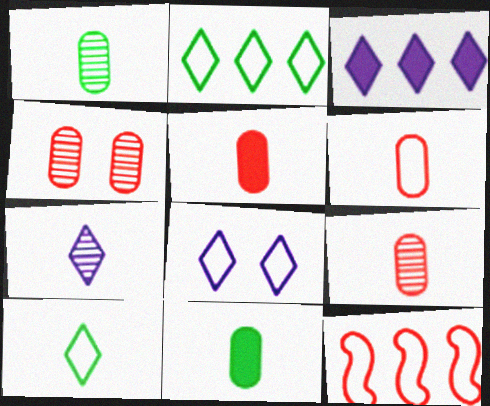[[3, 7, 8], 
[5, 6, 9]]